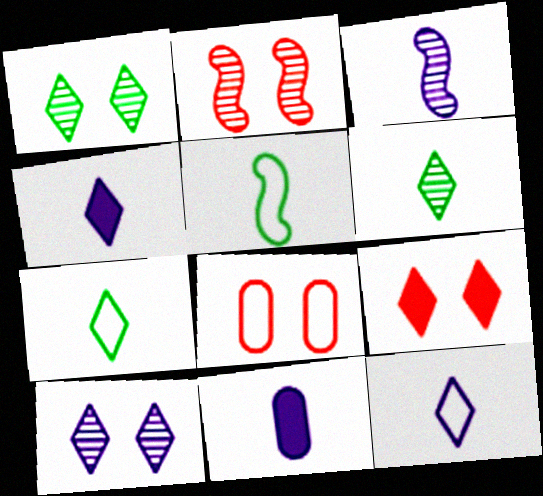[[2, 8, 9], 
[3, 11, 12]]